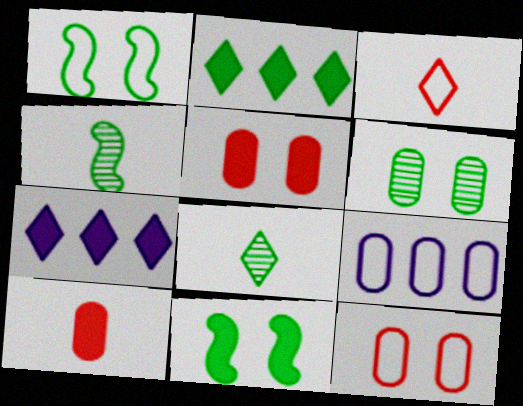[[1, 3, 9], 
[4, 7, 12], 
[6, 9, 10], 
[7, 10, 11]]